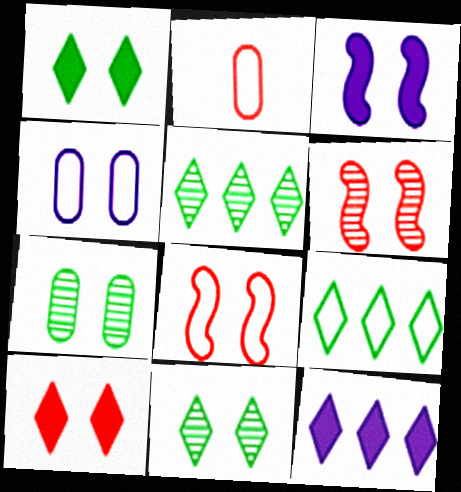[[1, 4, 6], 
[2, 3, 5]]